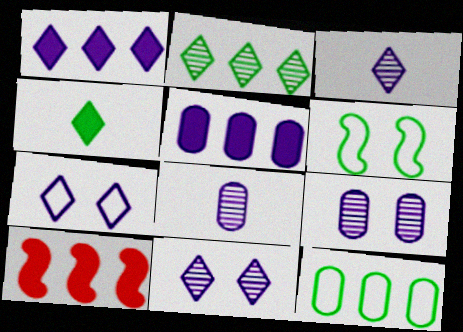[[1, 3, 7]]